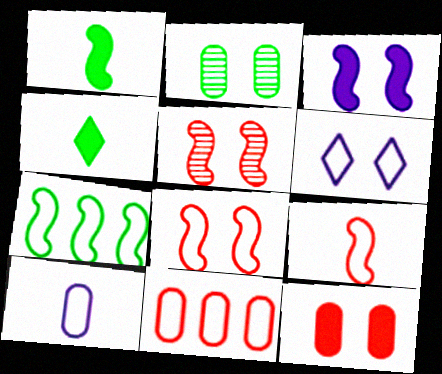[[2, 4, 7]]